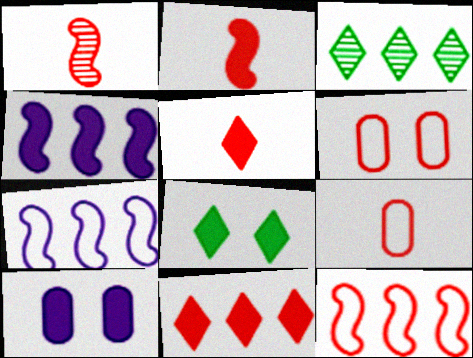[[1, 5, 9], 
[1, 6, 11]]